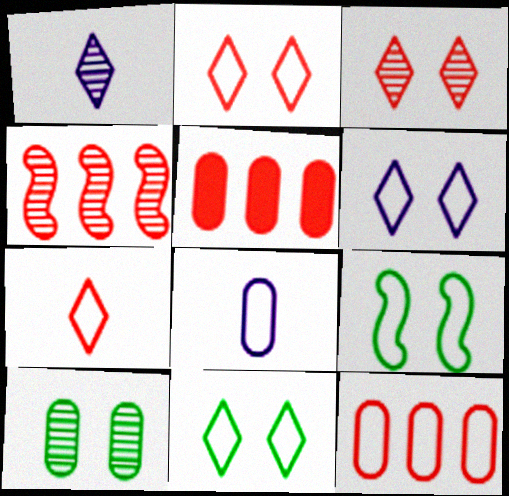[[1, 4, 10], 
[1, 5, 9], 
[2, 6, 11], 
[5, 8, 10]]